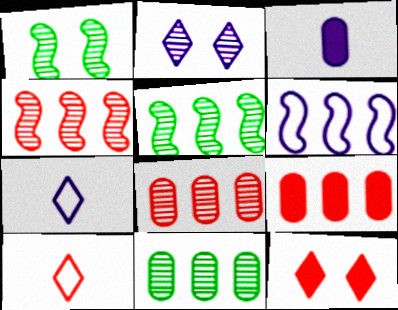[[1, 7, 9], 
[2, 3, 6]]